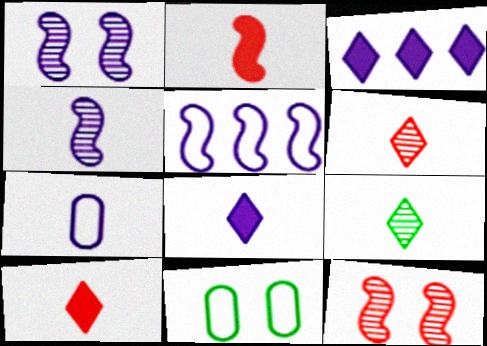[[1, 3, 7], 
[2, 7, 9], 
[4, 7, 8]]